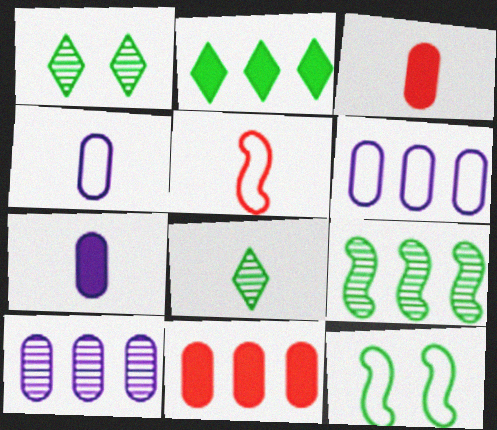[[5, 7, 8]]